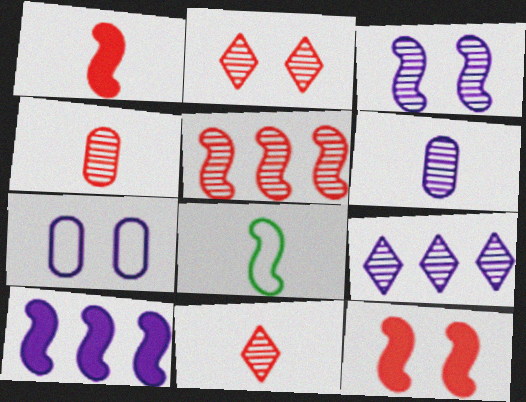[[2, 4, 5], 
[3, 6, 9]]